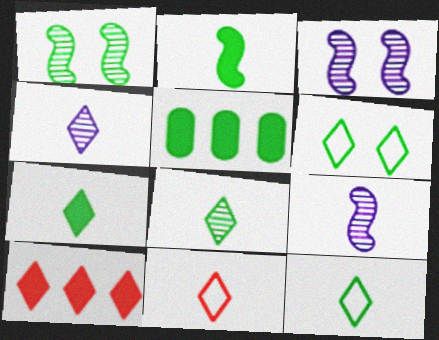[[1, 5, 12], 
[3, 5, 11], 
[4, 6, 10], 
[4, 7, 11], 
[7, 8, 12]]